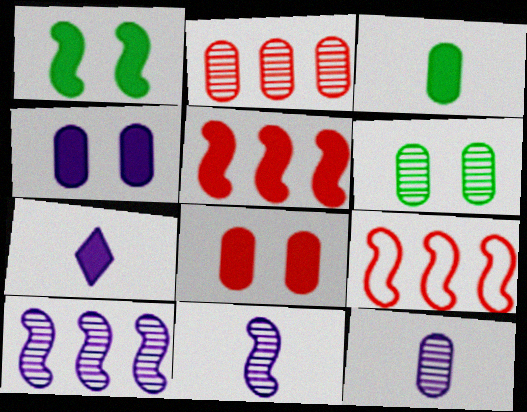[[1, 9, 11], 
[2, 6, 12], 
[6, 7, 9]]